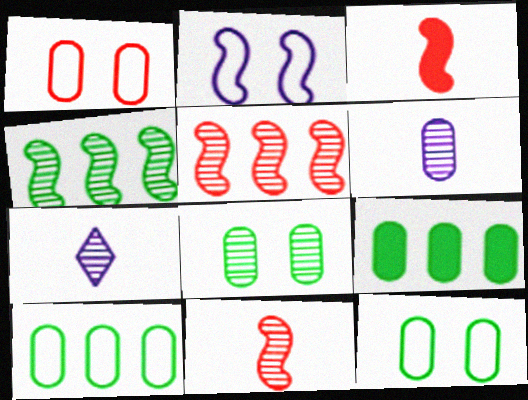[[1, 6, 9], 
[2, 3, 4], 
[5, 7, 8]]